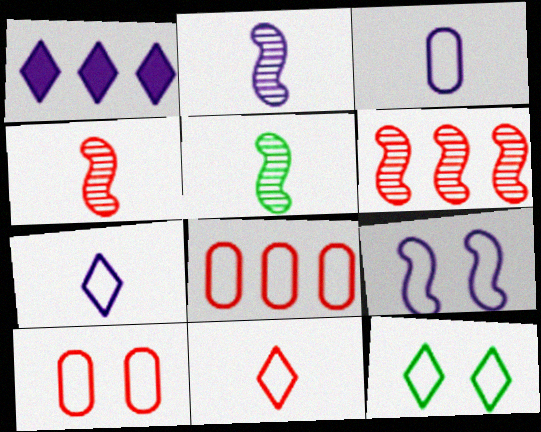[[1, 5, 10], 
[2, 4, 5], 
[9, 10, 12]]